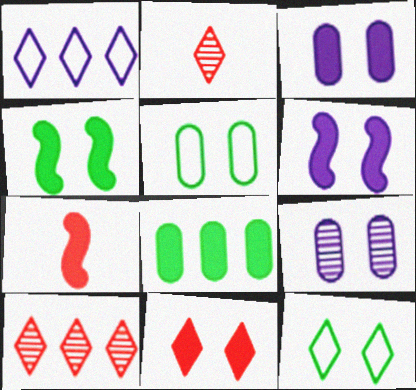[[3, 4, 11]]